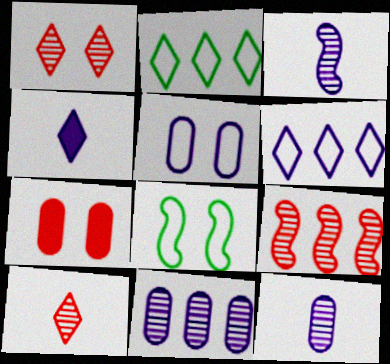[[1, 2, 4], 
[2, 3, 7]]